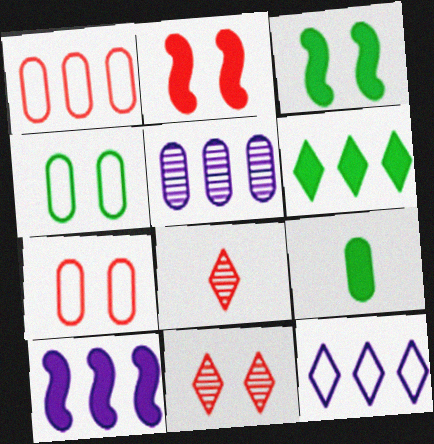[[1, 2, 8], 
[2, 7, 11], 
[3, 6, 9], 
[4, 8, 10], 
[5, 7, 9], 
[5, 10, 12]]